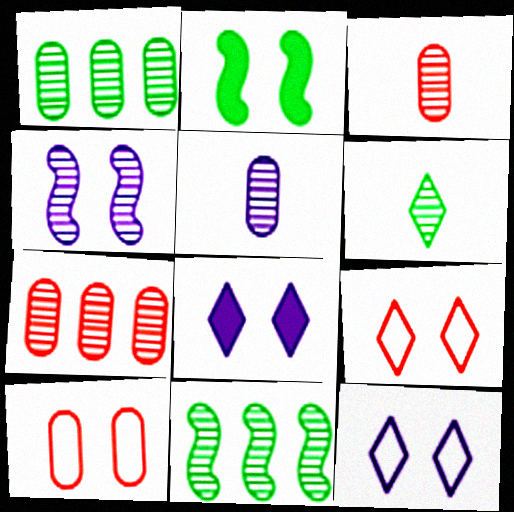[[4, 6, 7]]